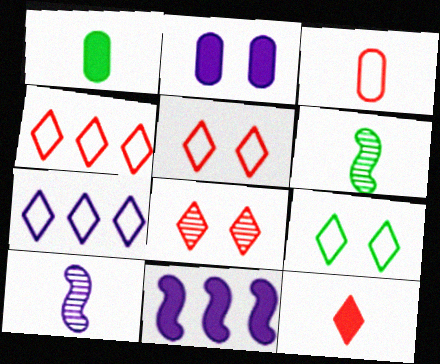[[2, 4, 6], 
[2, 7, 10], 
[4, 8, 12]]